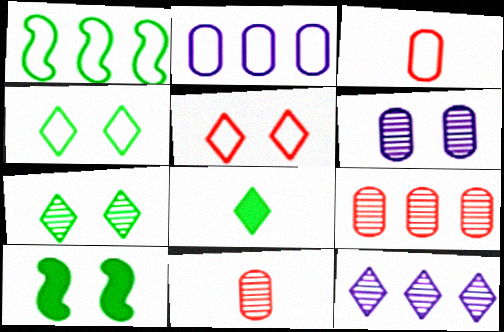[[3, 10, 12], 
[5, 6, 10], 
[5, 8, 12]]